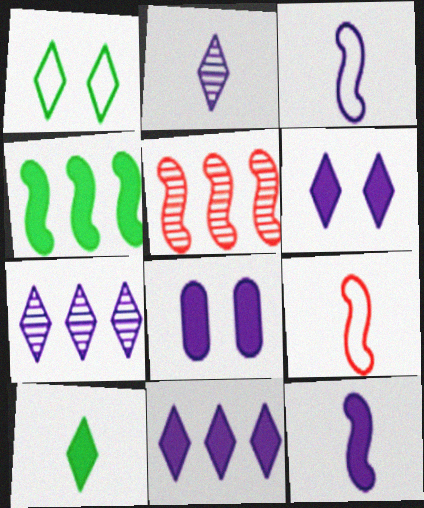[[3, 7, 8], 
[8, 11, 12]]